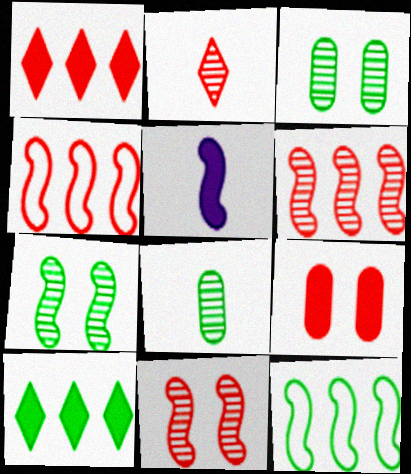[[2, 4, 9], 
[4, 5, 7], 
[5, 9, 10], 
[5, 11, 12]]